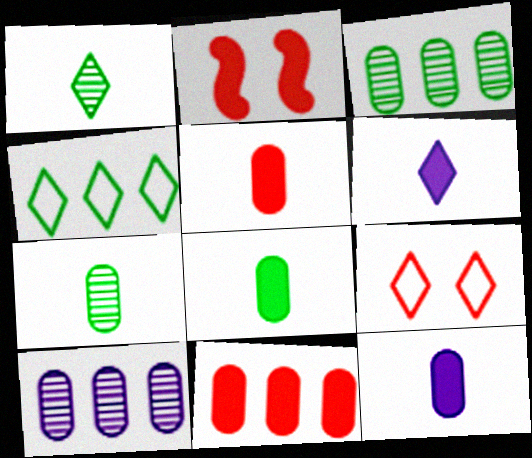[[5, 8, 12]]